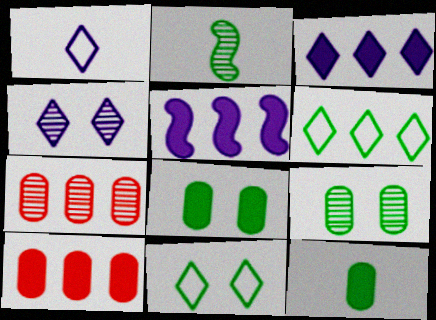[[1, 3, 4], 
[2, 4, 7], 
[2, 6, 8], 
[5, 6, 7]]